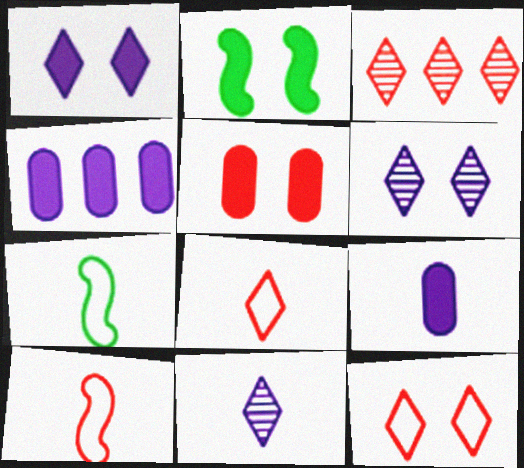[[1, 2, 5], 
[3, 5, 10]]